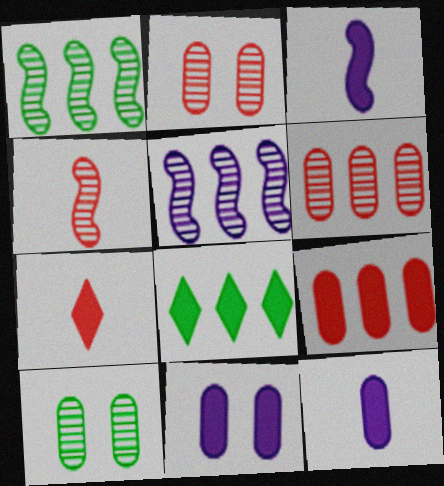[]